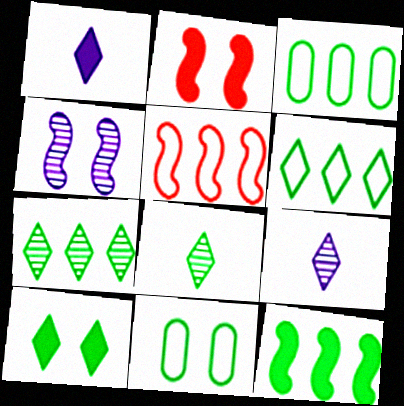[[2, 3, 9], 
[3, 7, 12], 
[6, 8, 10], 
[8, 11, 12]]